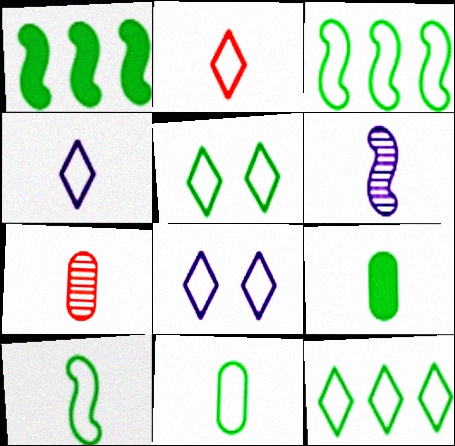[[1, 7, 8], 
[2, 6, 9], 
[2, 8, 12], 
[3, 5, 11]]